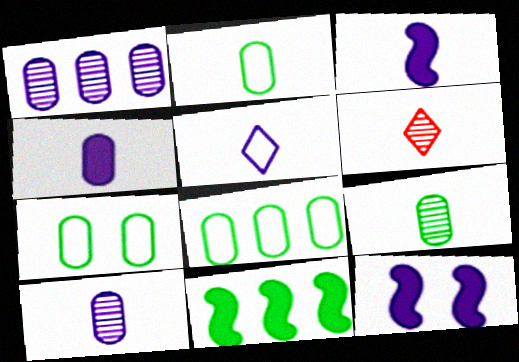[[1, 5, 12], 
[2, 3, 6], 
[2, 7, 8], 
[3, 5, 10], 
[6, 8, 12]]